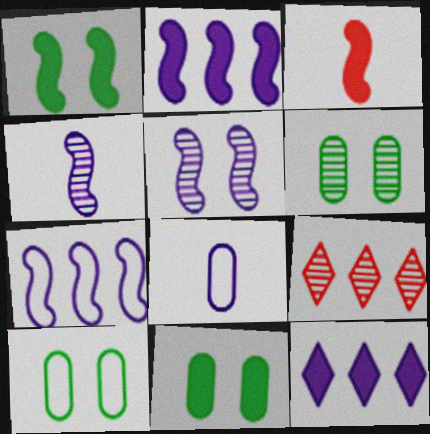[[1, 2, 3], 
[1, 8, 9], 
[3, 11, 12], 
[4, 6, 9], 
[5, 8, 12], 
[6, 10, 11]]